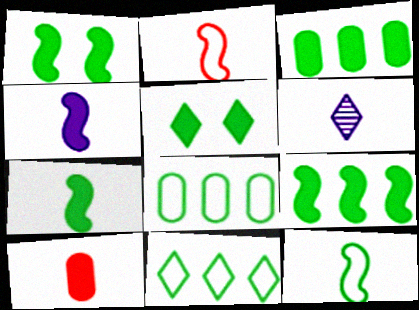[[1, 7, 9], 
[3, 5, 7], 
[6, 10, 12]]